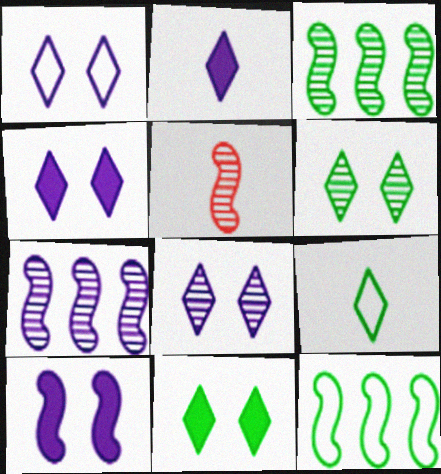[[1, 4, 8], 
[5, 10, 12]]